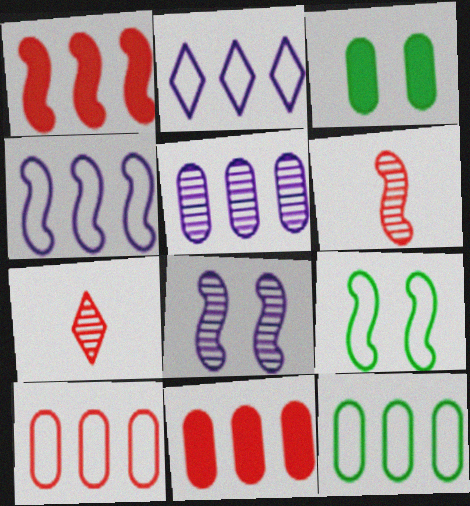[[2, 3, 6], 
[3, 4, 7], 
[5, 11, 12]]